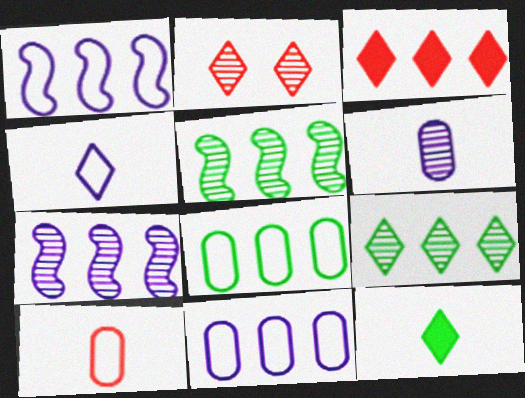[[2, 5, 6], 
[3, 5, 11], 
[3, 7, 8]]